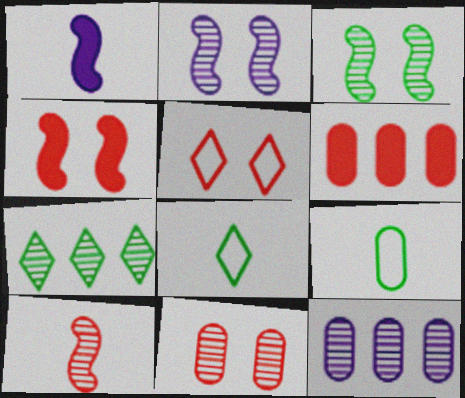[[2, 6, 8], 
[4, 5, 11], 
[4, 8, 12], 
[5, 6, 10]]